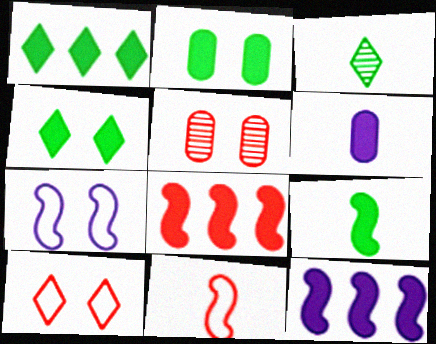[[1, 2, 9], 
[3, 6, 11], 
[4, 5, 7], 
[4, 6, 8]]